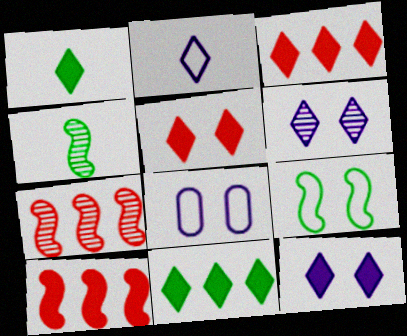[[1, 3, 12], 
[1, 7, 8], 
[3, 4, 8]]